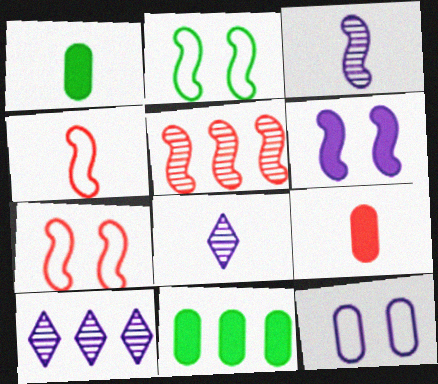[[1, 4, 8], 
[1, 7, 10], 
[2, 9, 10], 
[7, 8, 11]]